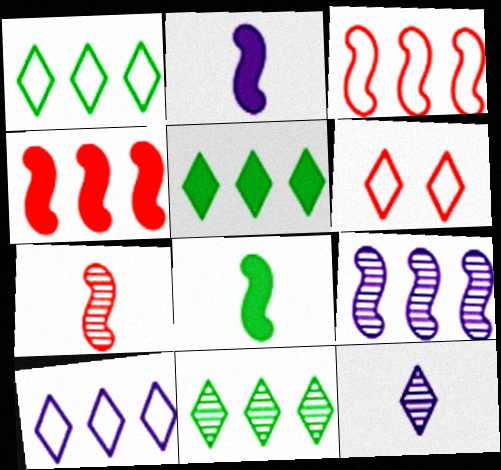[[1, 5, 11], 
[5, 6, 12]]